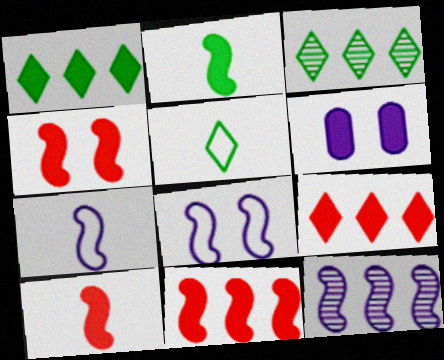[[1, 6, 10], 
[2, 6, 9], 
[4, 10, 11]]